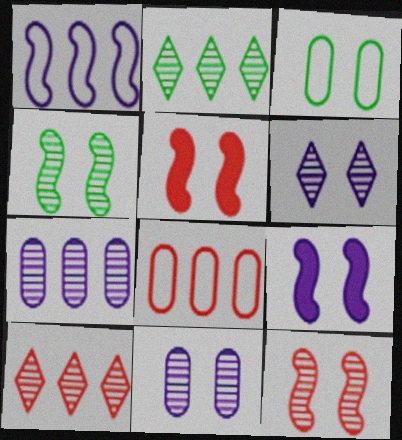[[3, 5, 6]]